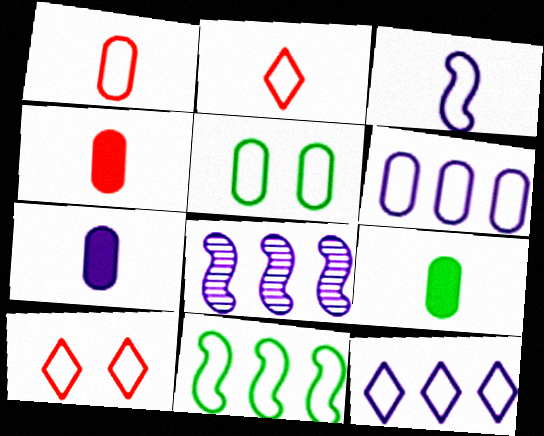[[1, 5, 6], 
[4, 7, 9], 
[8, 9, 10]]